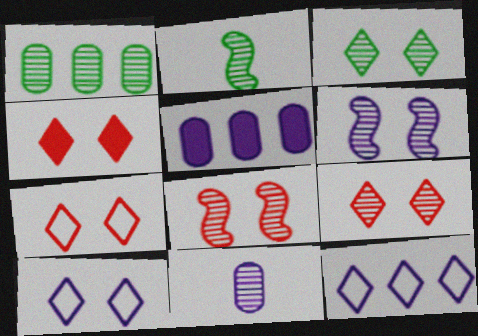[[1, 2, 3], 
[2, 5, 7], 
[3, 4, 10], 
[4, 7, 9]]